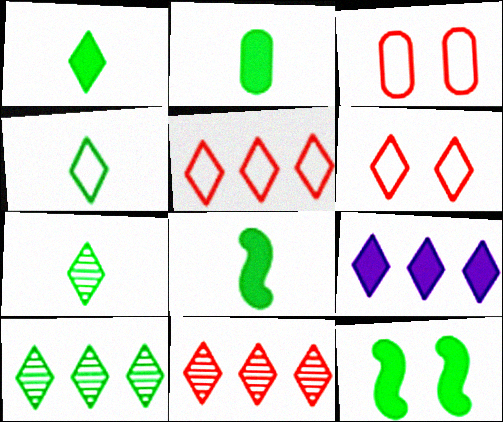[[1, 2, 8], 
[1, 4, 7], 
[5, 9, 10], 
[6, 7, 9]]